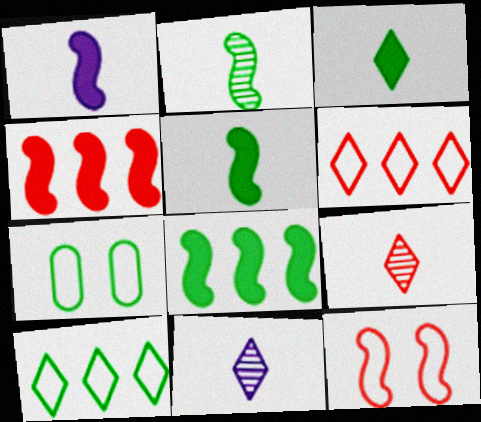[[4, 7, 11]]